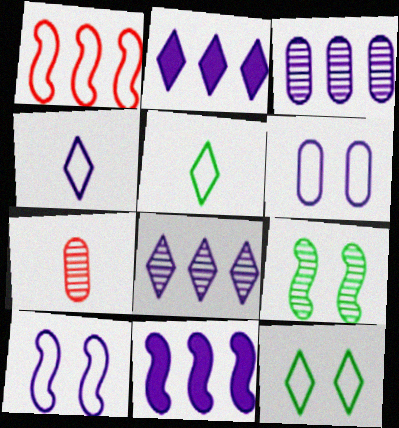[[1, 5, 6], 
[7, 8, 9], 
[7, 11, 12]]